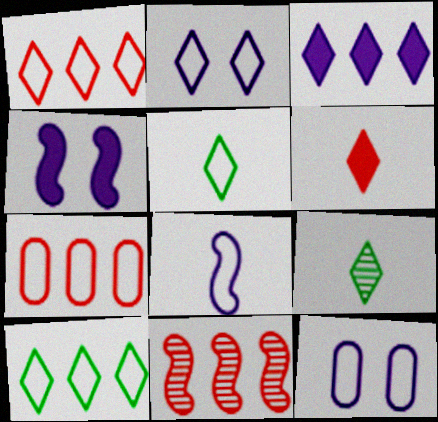[[1, 2, 5], 
[4, 7, 9]]